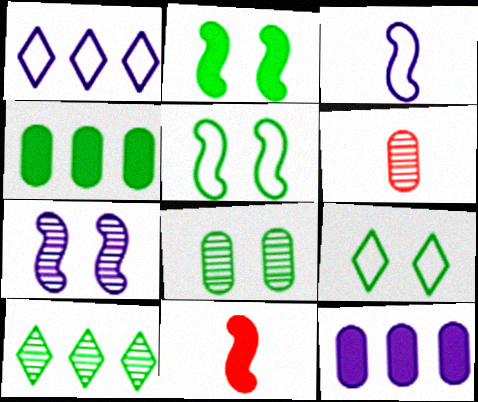[[1, 2, 6], 
[1, 8, 11], 
[2, 8, 9], 
[6, 7, 10]]